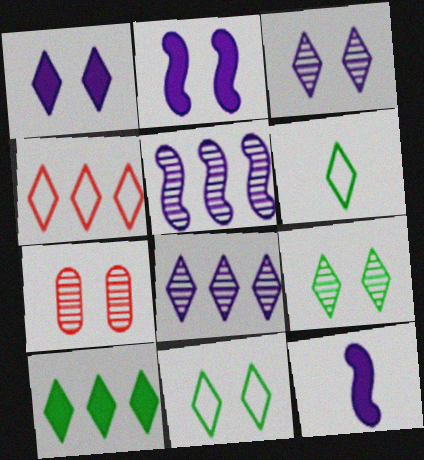[[2, 7, 11], 
[4, 8, 10], 
[6, 9, 10]]